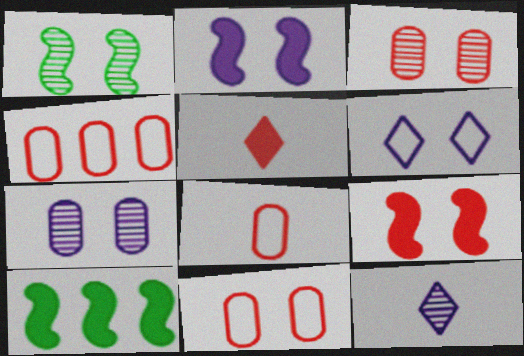[[2, 6, 7], 
[4, 8, 11], 
[10, 11, 12]]